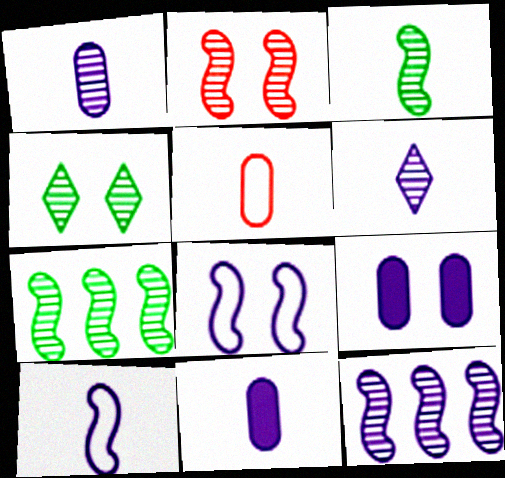[[2, 3, 12], 
[6, 10, 11]]